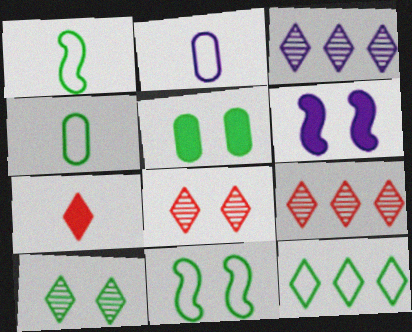[[2, 3, 6], 
[4, 6, 9], 
[4, 11, 12], 
[5, 10, 11]]